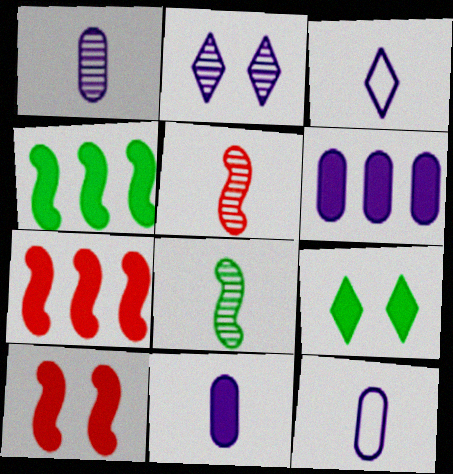[[1, 11, 12], 
[7, 9, 11]]